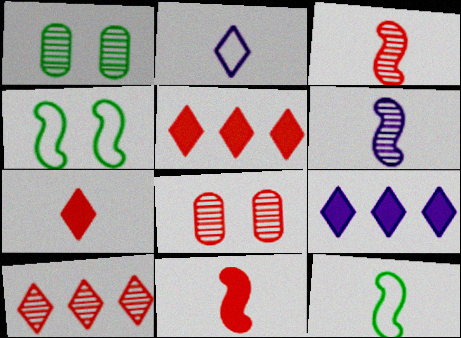[[1, 6, 10], 
[3, 8, 10], 
[6, 11, 12], 
[8, 9, 12]]